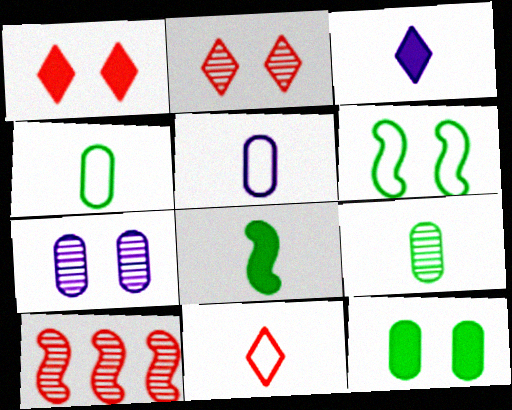[[1, 6, 7]]